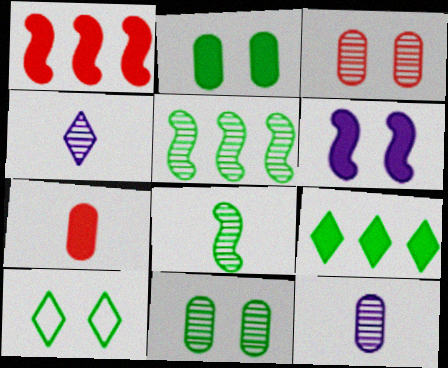[[1, 10, 12], 
[3, 4, 5], 
[3, 6, 10], 
[6, 7, 9]]